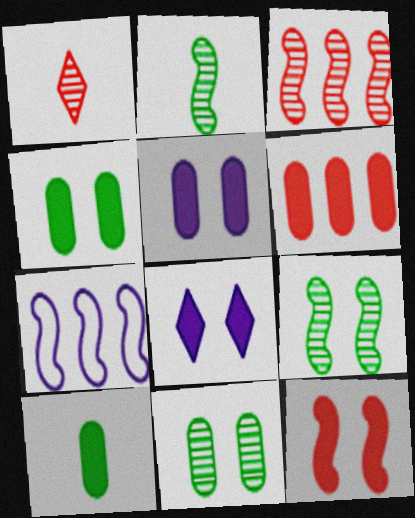[[1, 4, 7], 
[2, 7, 12], 
[4, 8, 12], 
[5, 6, 10]]